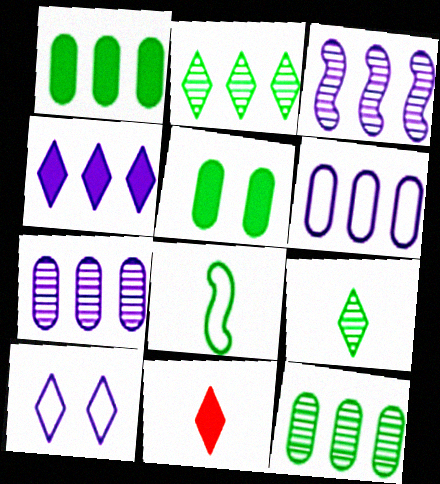[[2, 5, 8], 
[2, 10, 11], 
[3, 4, 6]]